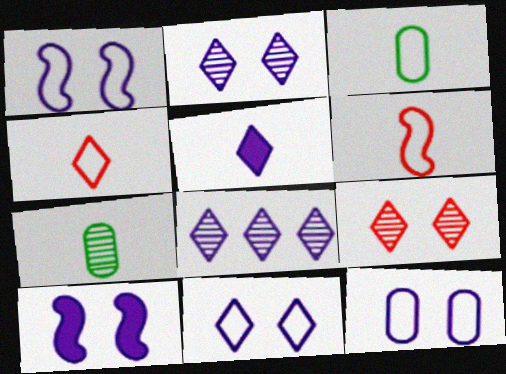[[1, 11, 12], 
[2, 10, 12], 
[5, 6, 7], 
[5, 8, 11]]